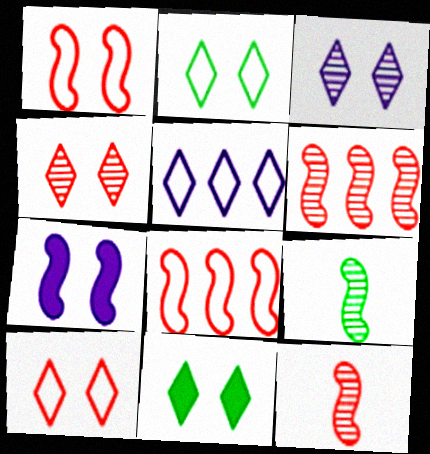[[3, 10, 11], 
[7, 8, 9]]